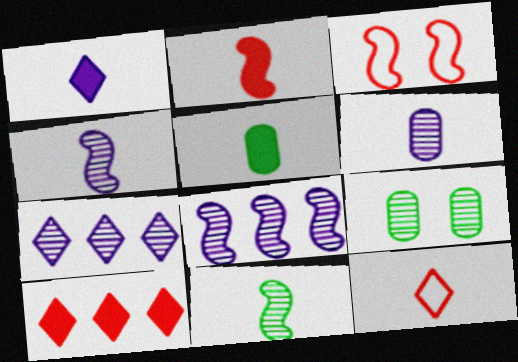[[1, 2, 5], 
[3, 5, 7], 
[4, 5, 12]]